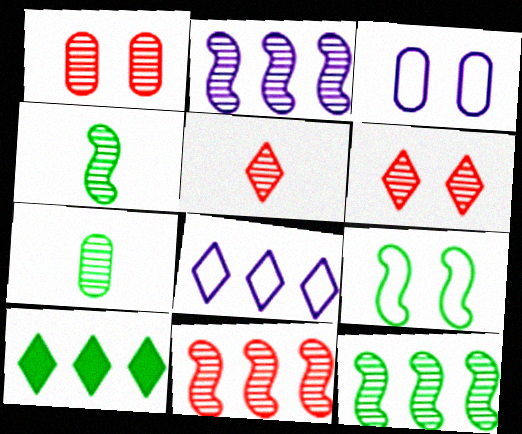[[1, 5, 11], 
[2, 6, 7], 
[2, 11, 12], 
[7, 9, 10]]